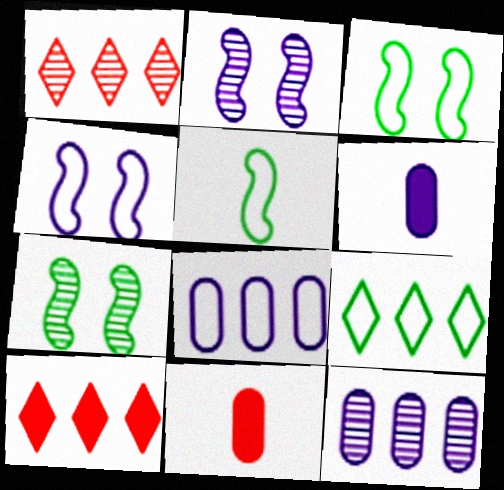[[1, 3, 6], 
[2, 9, 11]]